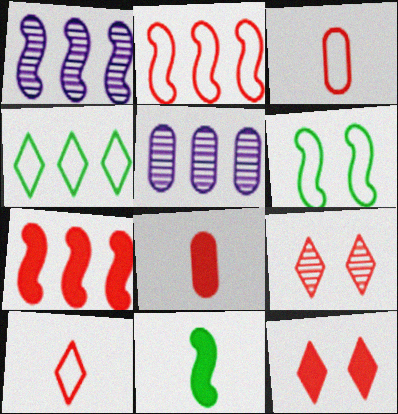[[2, 8, 9], 
[3, 7, 9], 
[4, 5, 7], 
[7, 8, 12]]